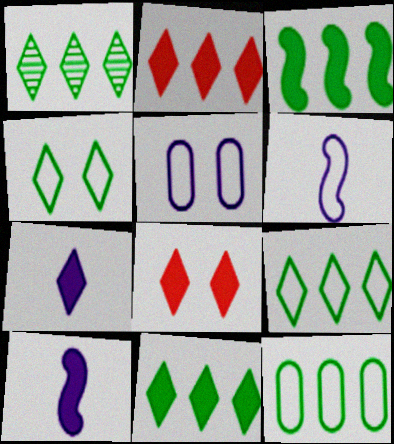[[1, 3, 12], 
[1, 9, 11], 
[7, 8, 11]]